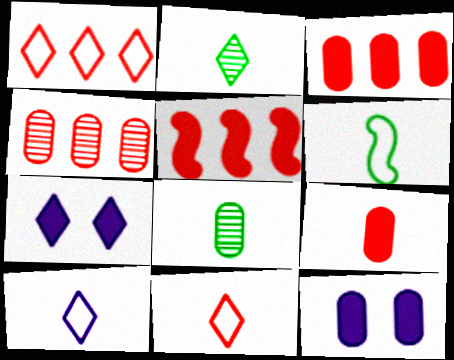[[1, 2, 7], 
[1, 4, 5], 
[4, 6, 7]]